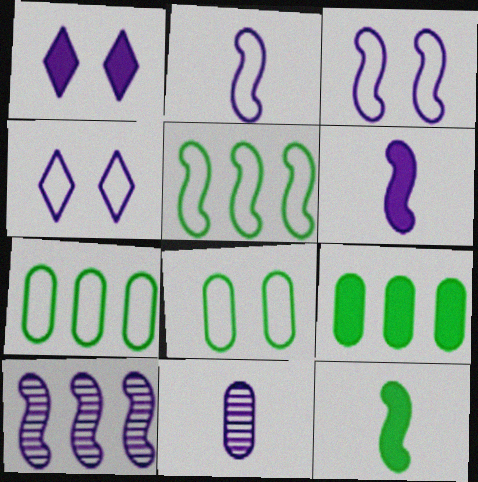[[3, 6, 10]]